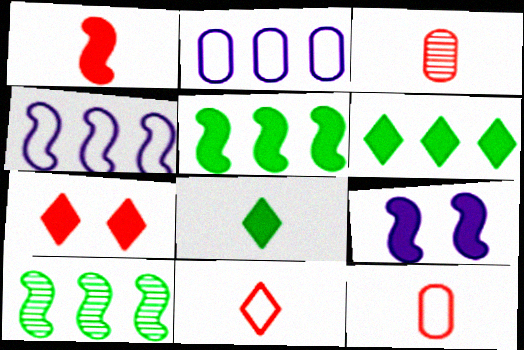[[1, 3, 11], 
[1, 5, 9]]